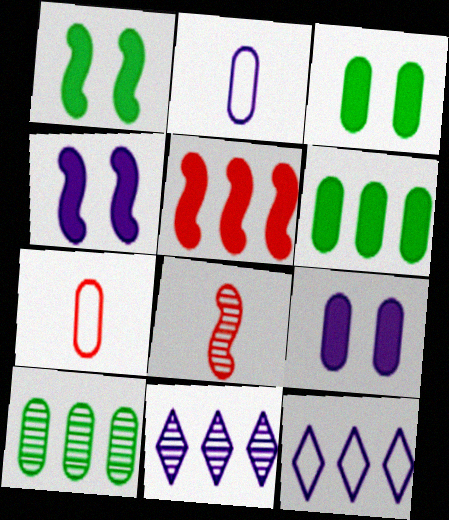[[1, 7, 11], 
[2, 4, 11], 
[3, 8, 12], 
[5, 10, 12], 
[7, 9, 10]]